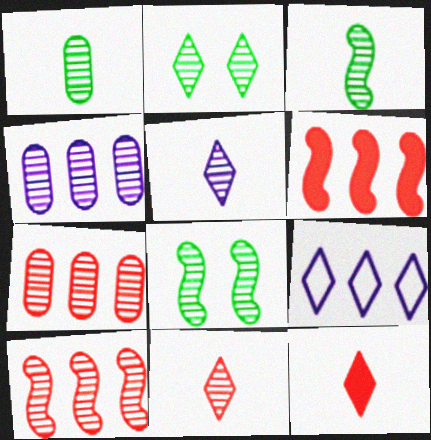[[2, 9, 12], 
[4, 8, 11], 
[5, 7, 8]]